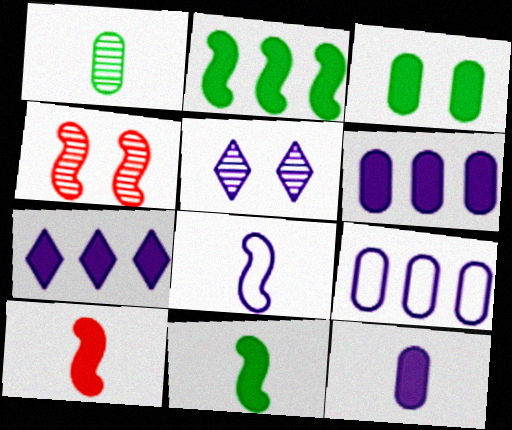[[2, 4, 8], 
[3, 7, 10], 
[5, 6, 8]]